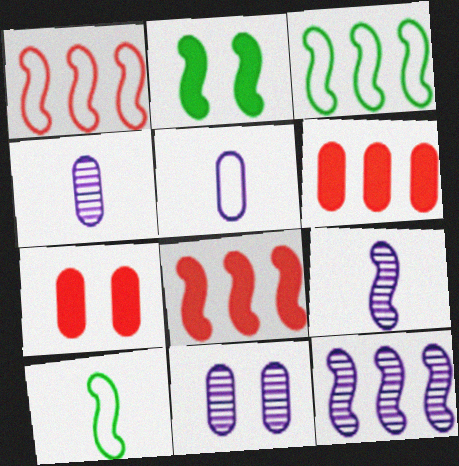[[1, 2, 9], 
[3, 8, 12]]